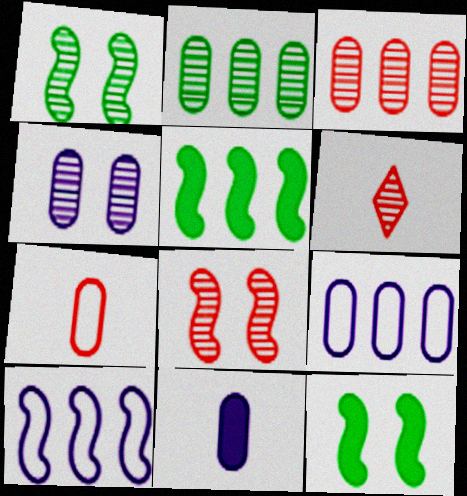[[3, 6, 8], 
[4, 9, 11], 
[6, 9, 12]]